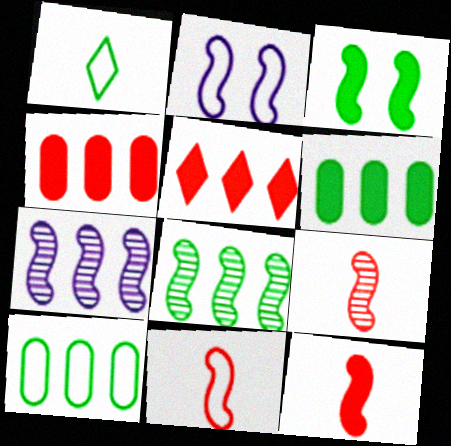[[2, 8, 12], 
[3, 7, 11], 
[5, 7, 10], 
[9, 11, 12]]